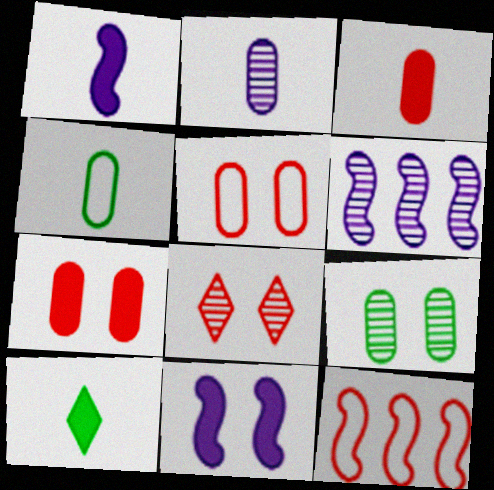[[1, 3, 10], 
[2, 3, 4], 
[3, 8, 12], 
[5, 6, 10]]